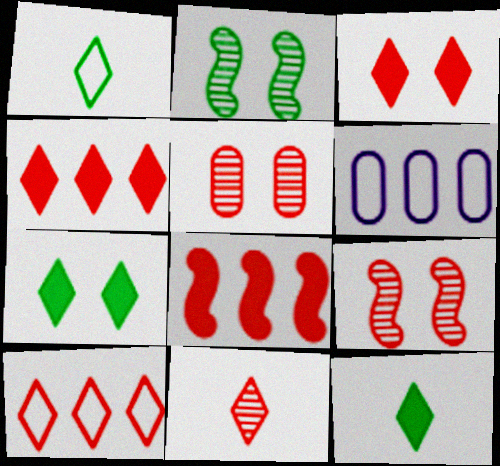[[3, 10, 11], 
[6, 9, 12]]